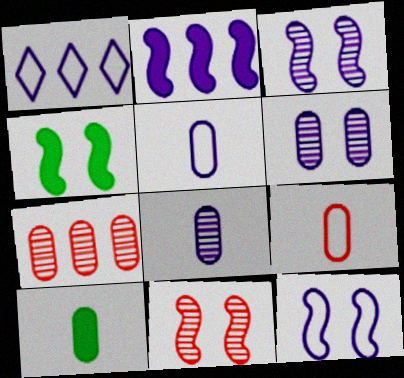[[1, 5, 12], 
[1, 10, 11], 
[4, 11, 12], 
[8, 9, 10]]